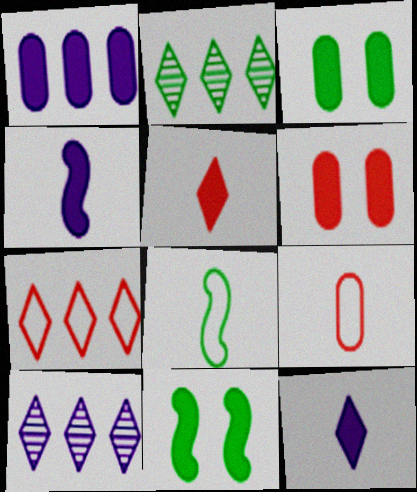[[1, 5, 11], 
[2, 3, 8], 
[6, 8, 10], 
[9, 10, 11]]